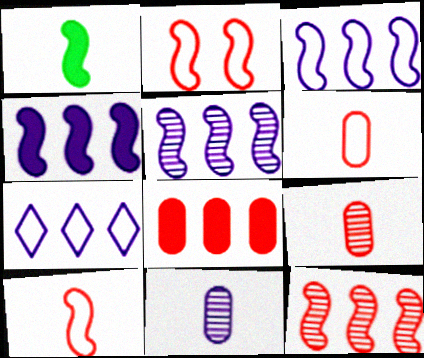[[1, 2, 5], 
[3, 4, 5]]